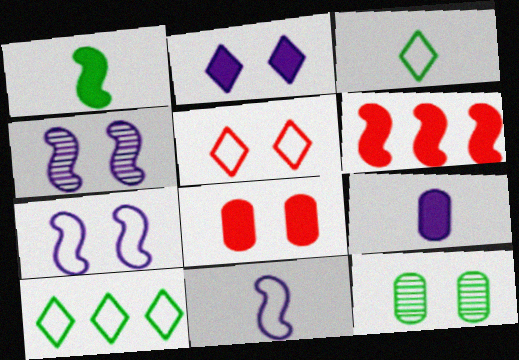[[1, 10, 12]]